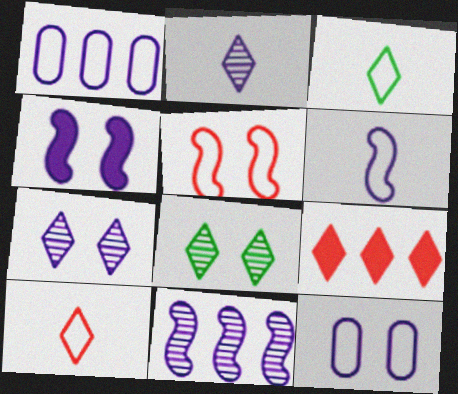[[1, 2, 4], 
[1, 3, 5], 
[3, 7, 9], 
[4, 6, 11], 
[4, 7, 12]]